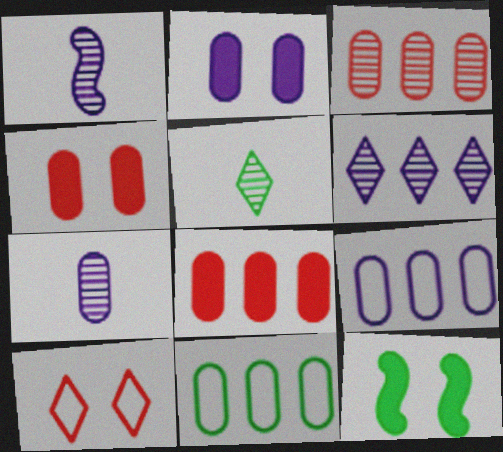[[2, 7, 9], 
[4, 7, 11], 
[5, 11, 12]]